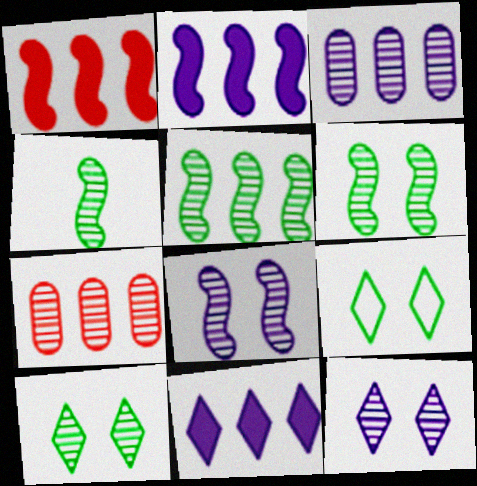[[4, 5, 6], 
[4, 7, 12]]